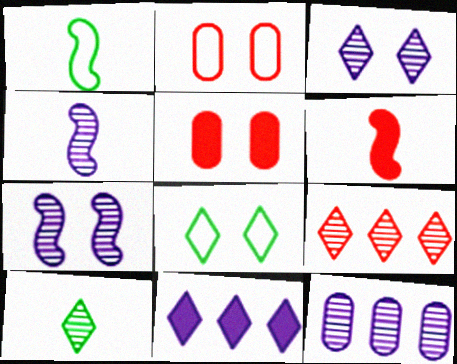[[1, 4, 6], 
[2, 6, 9], 
[3, 4, 12], 
[3, 9, 10], 
[5, 7, 8], 
[6, 8, 12]]